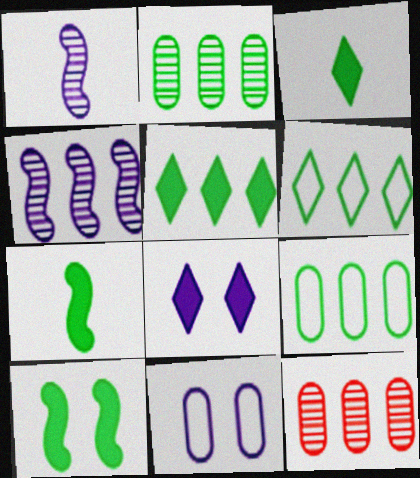[]